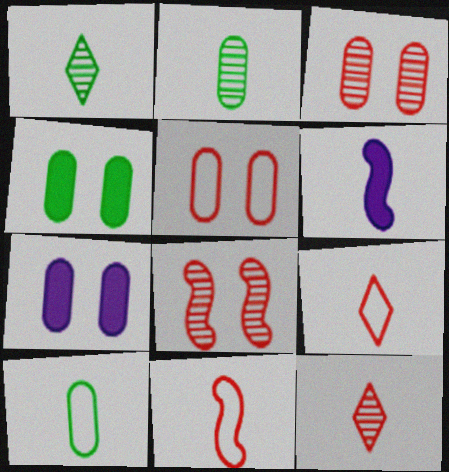[[2, 6, 9], 
[6, 10, 12]]